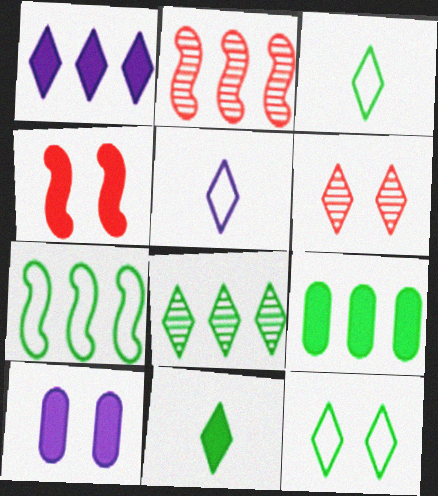[[1, 3, 6], 
[2, 3, 10], 
[7, 8, 9], 
[8, 11, 12]]